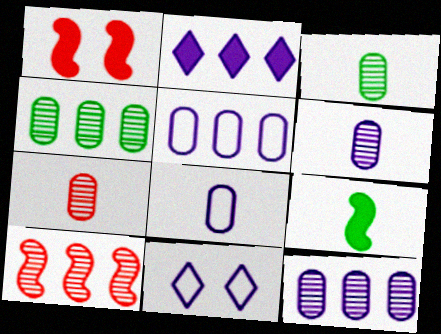[[3, 6, 7]]